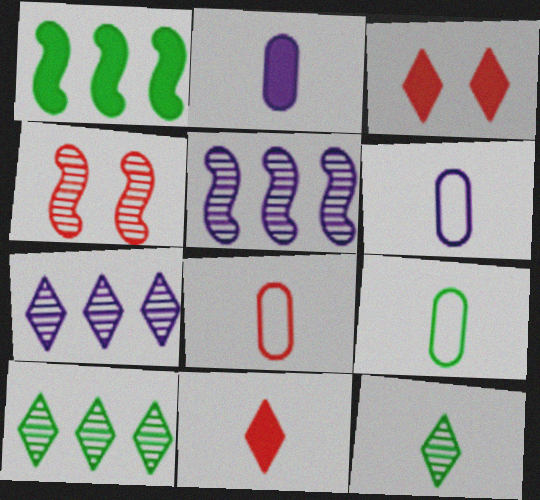[[1, 2, 3], 
[3, 5, 9], 
[6, 8, 9]]